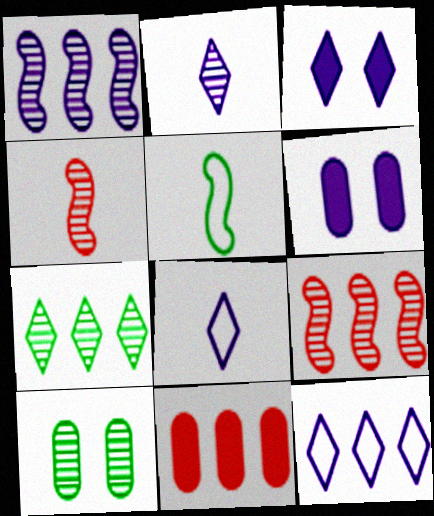[[1, 6, 8], 
[2, 3, 12], 
[2, 9, 10]]